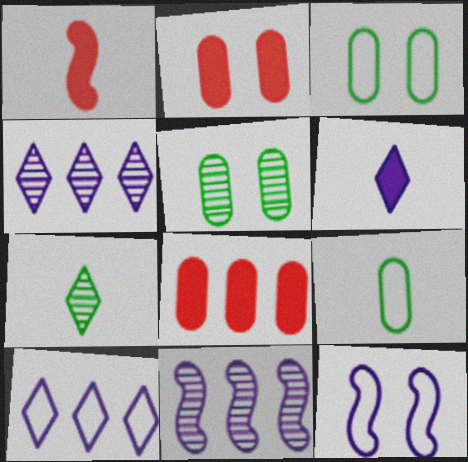[[1, 3, 4], 
[1, 5, 10], 
[7, 8, 12]]